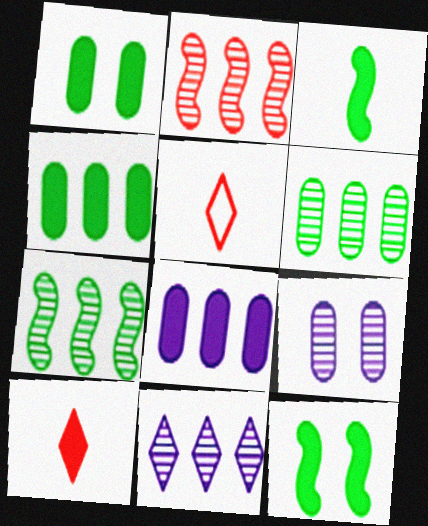[[2, 6, 11], 
[8, 10, 12]]